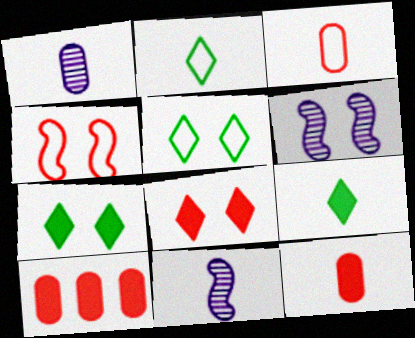[[2, 6, 10], 
[2, 11, 12], 
[3, 9, 11], 
[5, 10, 11]]